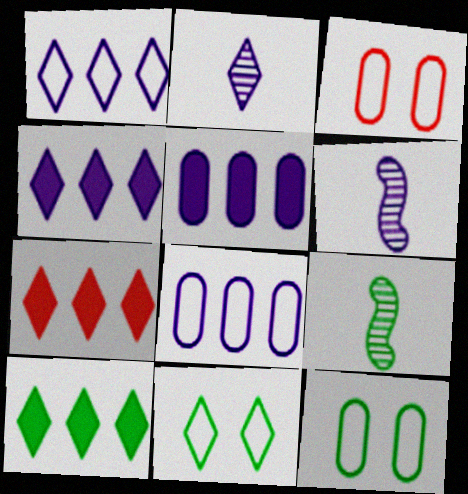[[2, 7, 11], 
[3, 4, 9], 
[3, 6, 10], 
[4, 7, 10], 
[6, 7, 12], 
[9, 10, 12]]